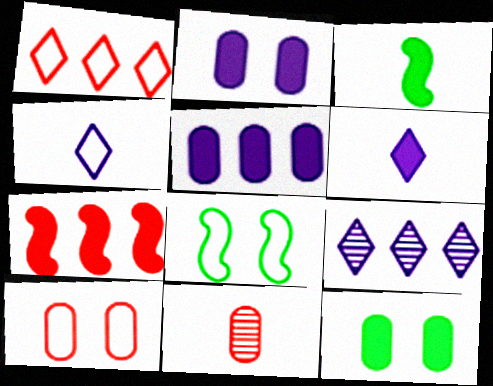[[3, 4, 11], 
[3, 9, 10], 
[6, 7, 12]]